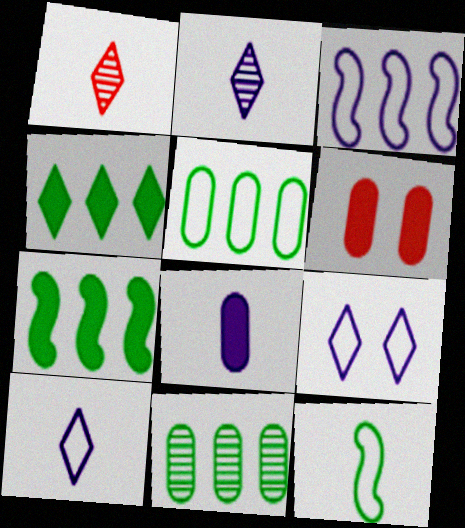[[1, 4, 9], 
[1, 8, 12]]